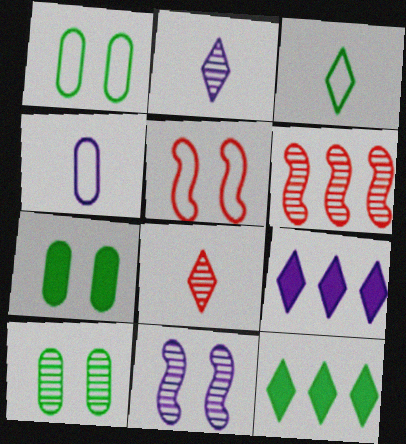[[1, 7, 10], 
[2, 6, 10], 
[4, 9, 11]]